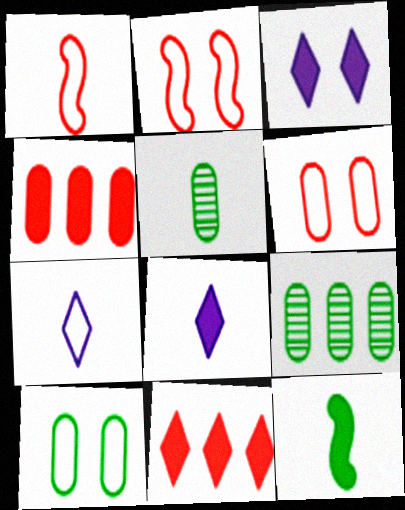[[1, 3, 9], 
[1, 5, 8], 
[2, 8, 9], 
[3, 4, 12]]